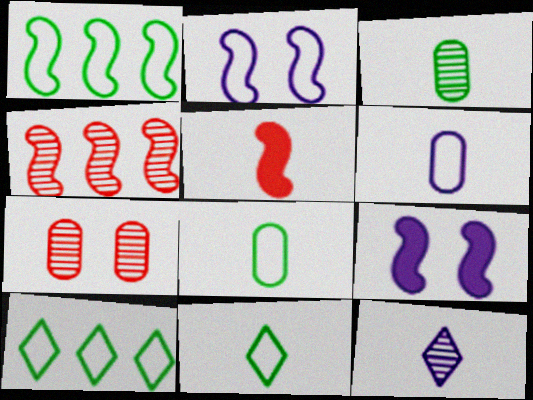[[5, 8, 12]]